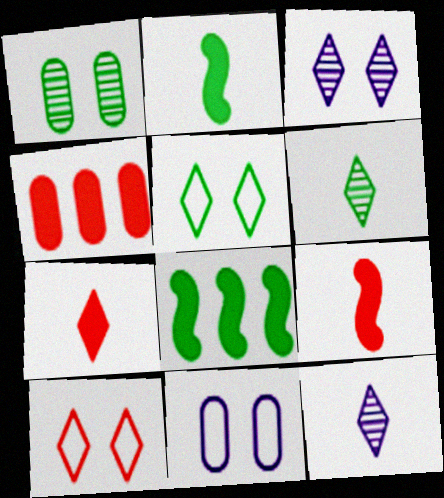[]